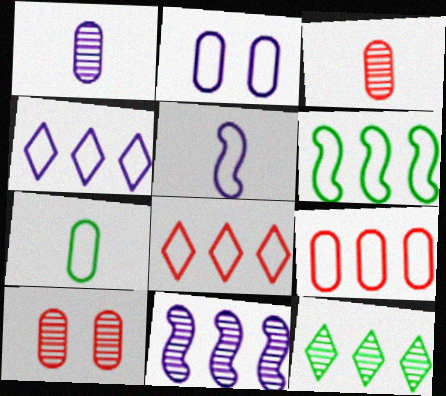[[2, 4, 5], 
[2, 7, 9], 
[4, 6, 9]]